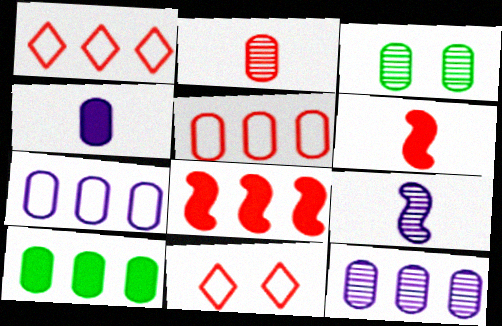[[2, 3, 12], 
[2, 8, 11], 
[3, 4, 5], 
[5, 10, 12], 
[9, 10, 11]]